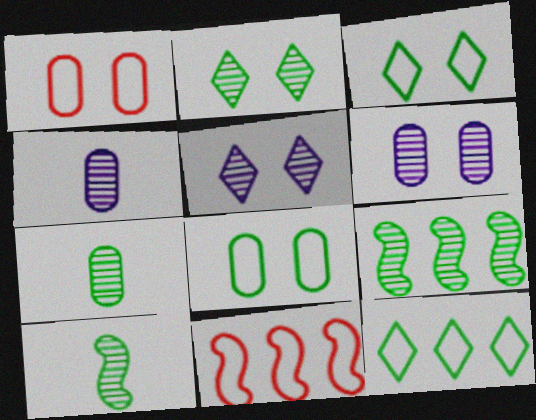[[2, 7, 9]]